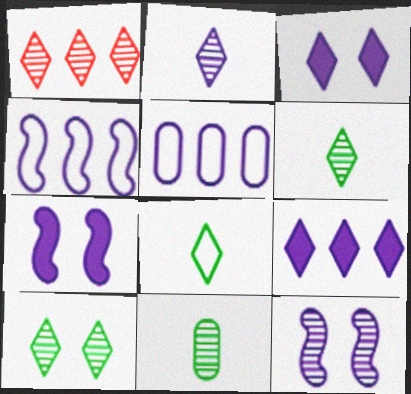[[1, 2, 10], 
[1, 3, 8], 
[1, 11, 12], 
[2, 5, 7]]